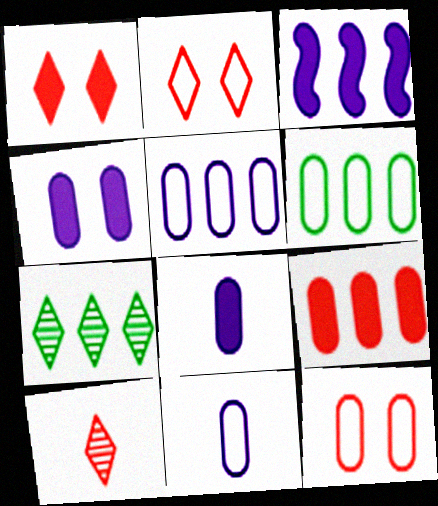[[6, 11, 12]]